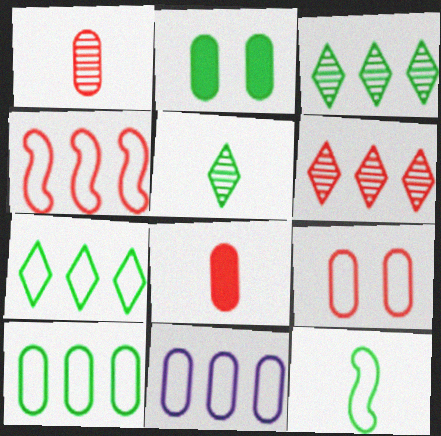[[1, 2, 11], 
[2, 3, 12], 
[4, 7, 11]]